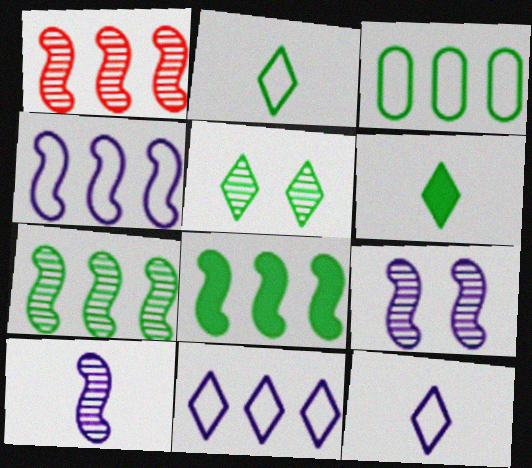[[1, 4, 8]]